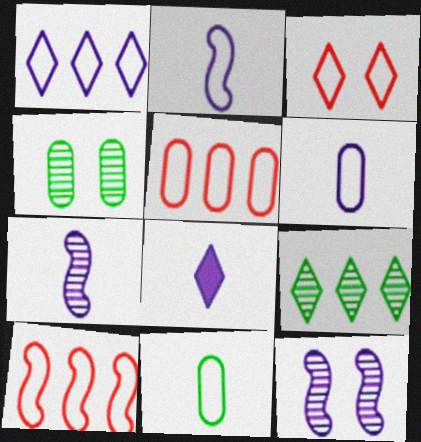[[3, 8, 9], 
[4, 8, 10], 
[6, 7, 8]]